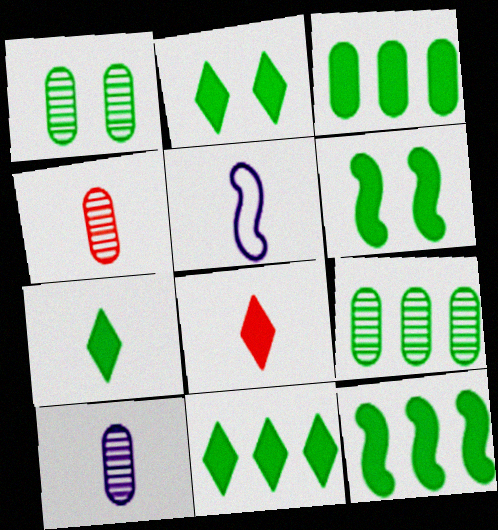[[2, 7, 11], 
[3, 6, 7], 
[3, 11, 12], 
[4, 5, 7]]